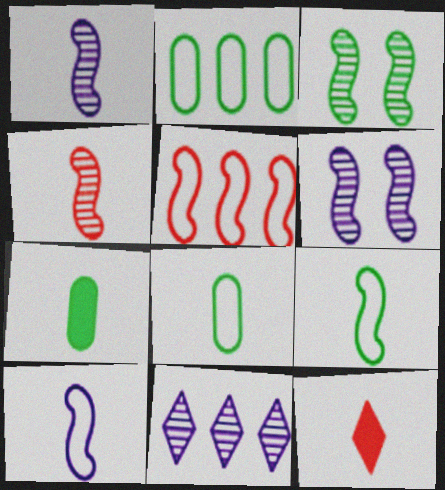[[1, 8, 12], 
[2, 6, 12]]